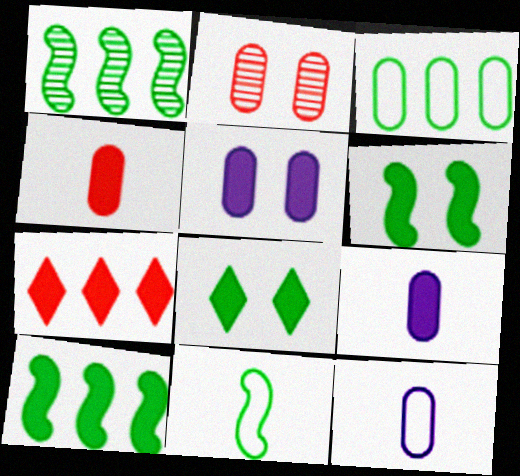[[1, 6, 11], 
[2, 3, 9], 
[6, 7, 9]]